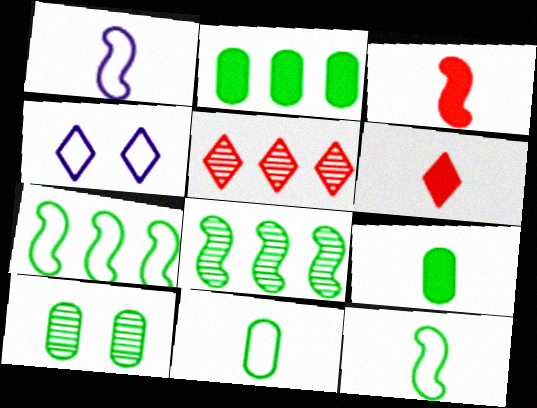[[2, 10, 11]]